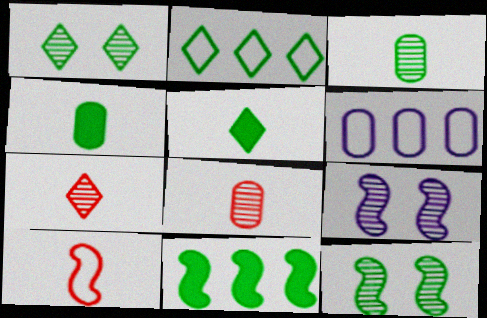[[1, 2, 5], 
[2, 4, 12], 
[9, 10, 11]]